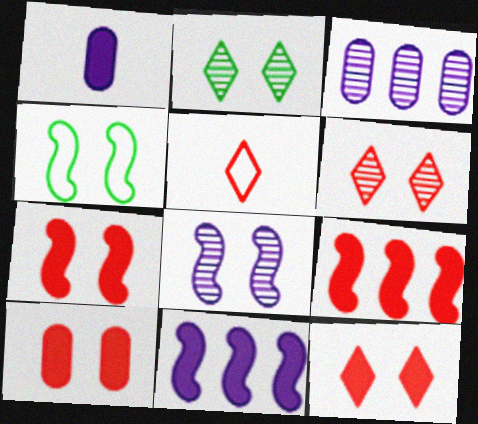[[4, 7, 8], 
[7, 10, 12]]